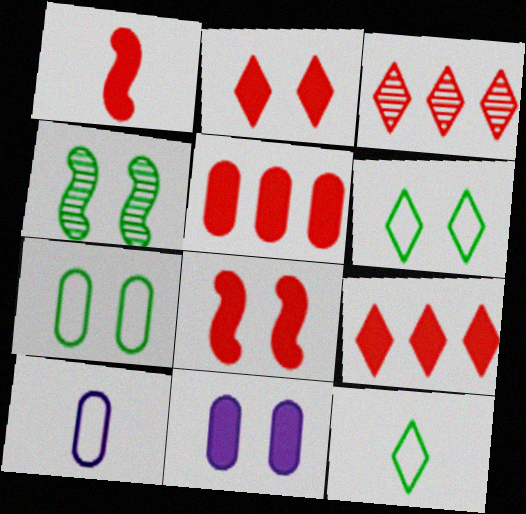[[1, 2, 5], 
[4, 9, 10]]